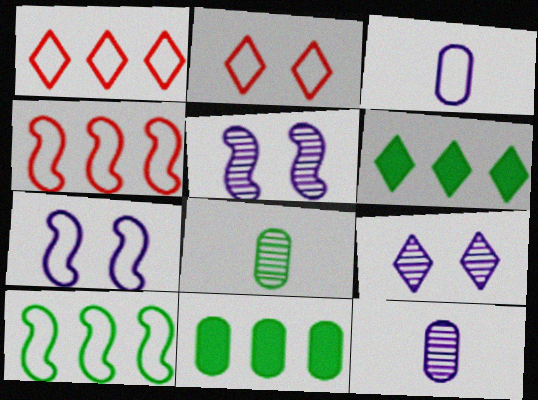[[2, 3, 10]]